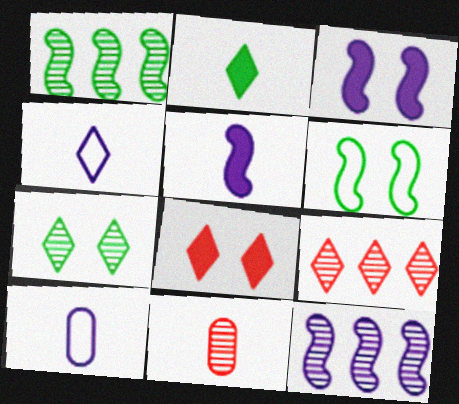[[1, 8, 10], 
[7, 11, 12]]